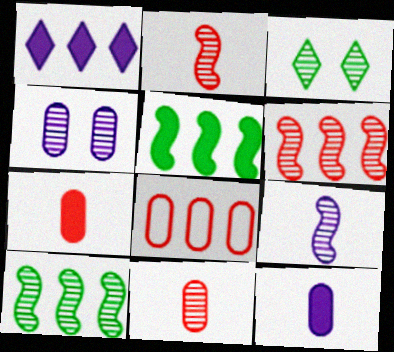[[1, 8, 10]]